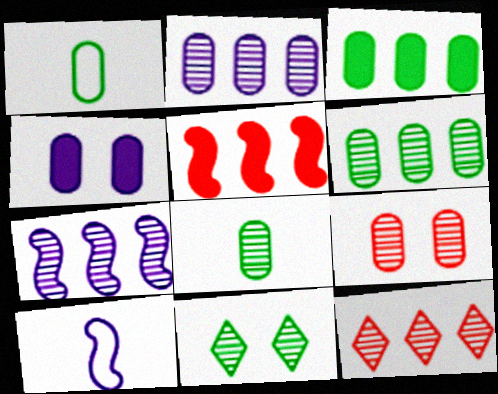[[2, 8, 9], 
[6, 7, 12]]